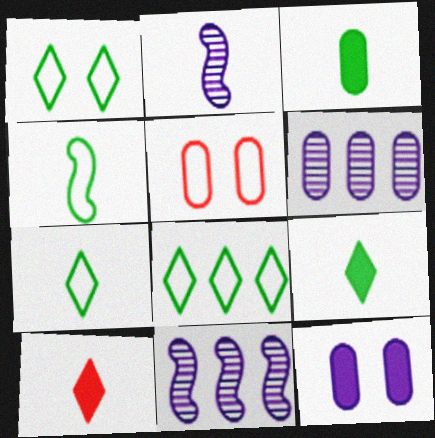[[1, 7, 8], 
[3, 5, 6], 
[5, 9, 11]]